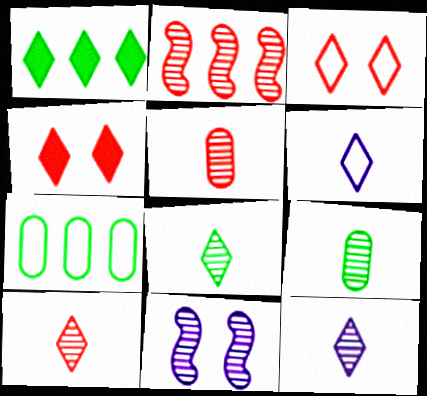[[1, 3, 12], 
[8, 10, 12]]